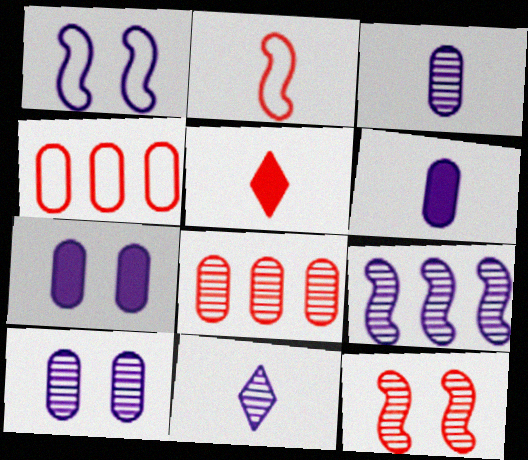[[4, 5, 12], 
[9, 10, 11]]